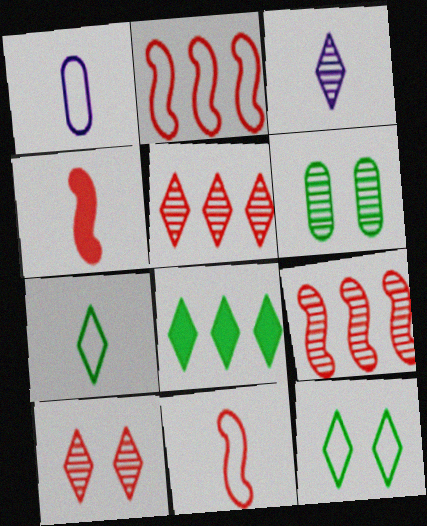[[1, 2, 12], 
[1, 7, 11], 
[3, 6, 9]]